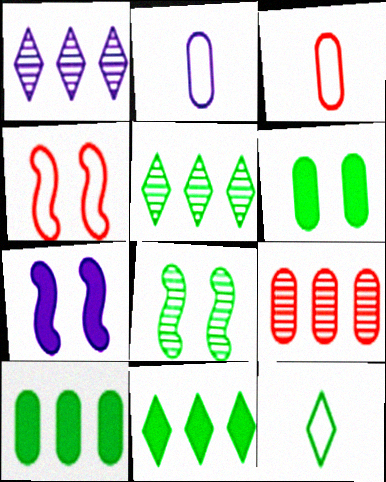[[1, 2, 7], 
[2, 6, 9], 
[3, 5, 7], 
[4, 7, 8], 
[7, 9, 12], 
[8, 10, 12]]